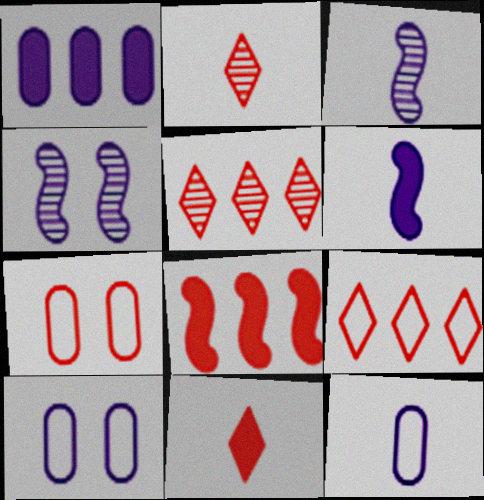[[2, 7, 8]]